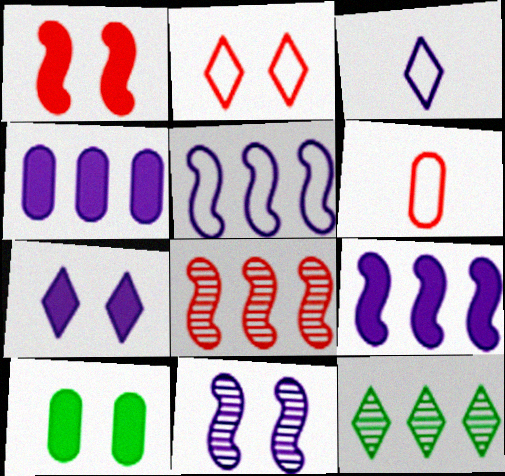[[1, 7, 10], 
[2, 10, 11], 
[3, 4, 11], 
[3, 8, 10]]